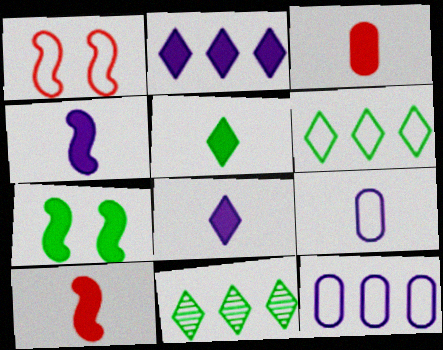[[1, 6, 9], 
[2, 3, 7], 
[3, 4, 5]]